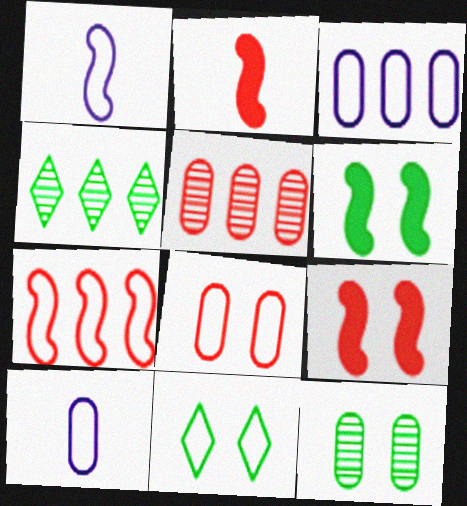[[4, 9, 10], 
[6, 11, 12], 
[7, 10, 11]]